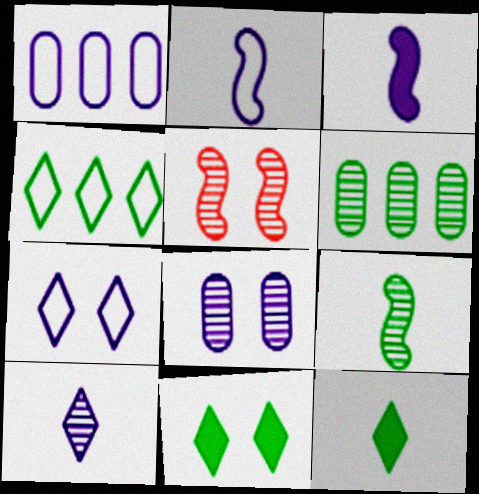[[1, 2, 7], 
[1, 5, 12], 
[5, 6, 10]]